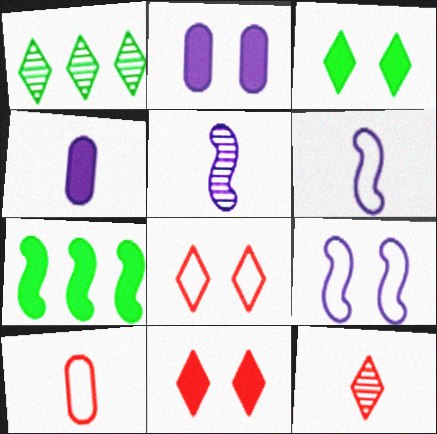[[4, 7, 11]]